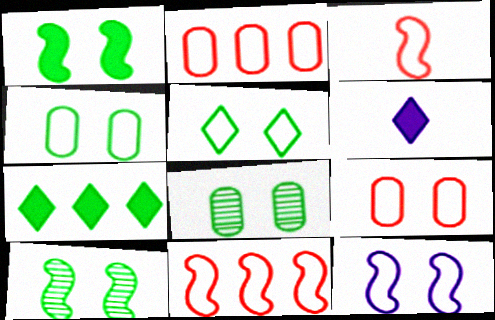[[1, 5, 8], 
[2, 6, 10], 
[5, 9, 12], 
[6, 8, 11]]